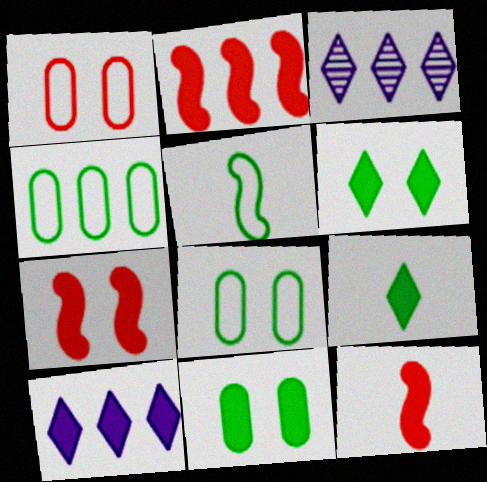[[2, 3, 4], 
[2, 7, 12], 
[3, 8, 12], 
[10, 11, 12]]